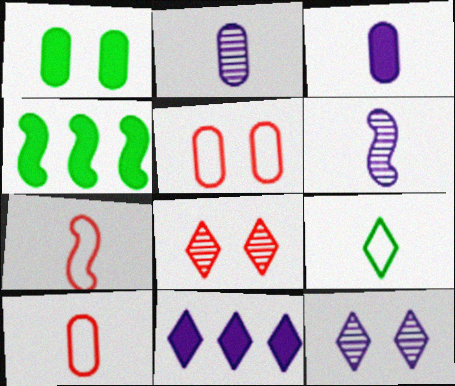[[4, 10, 12], 
[8, 9, 11]]